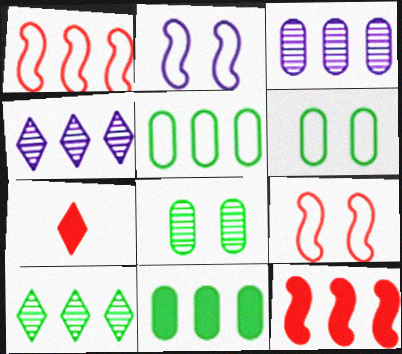[[1, 4, 11], 
[4, 5, 12]]